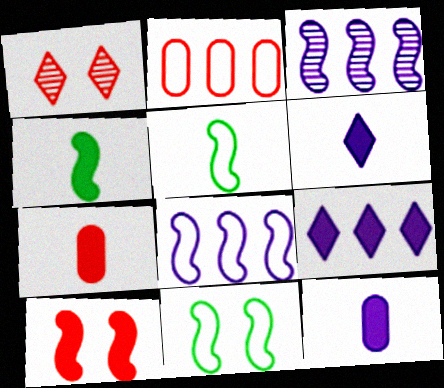[[3, 5, 10], 
[4, 6, 7]]